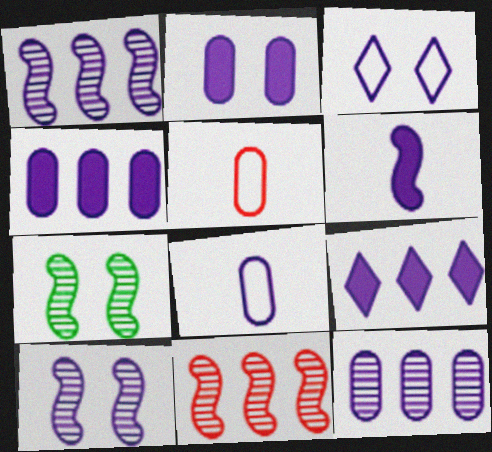[[2, 3, 10], 
[2, 6, 9], 
[2, 8, 12], 
[3, 6, 12], 
[5, 7, 9], 
[8, 9, 10]]